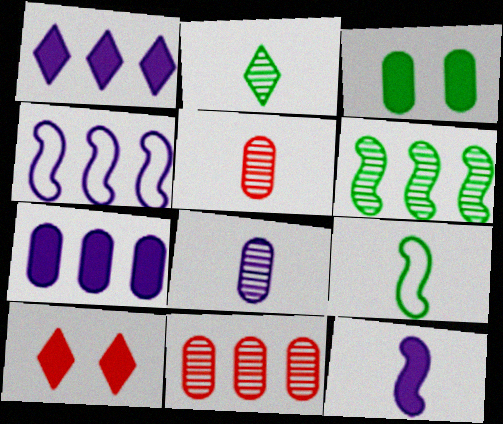[]